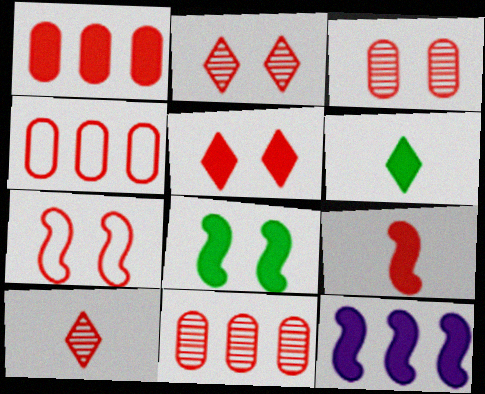[[1, 4, 11], 
[1, 5, 9], 
[1, 7, 10], 
[2, 4, 9], 
[3, 5, 7], 
[8, 9, 12]]